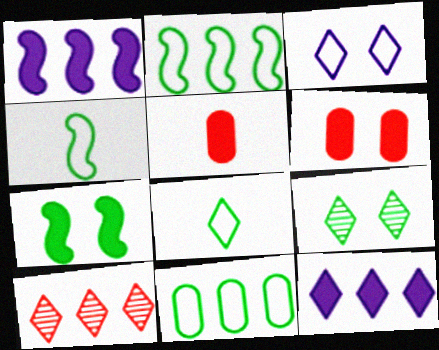[[1, 10, 11], 
[5, 7, 12]]